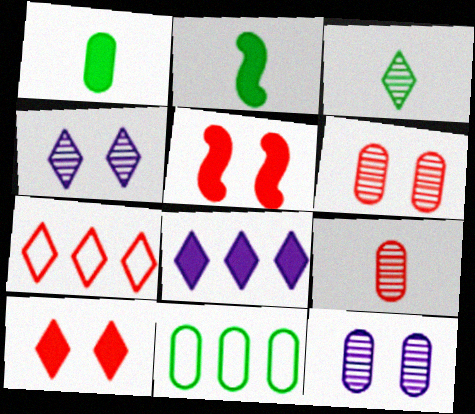[[1, 5, 8], 
[2, 7, 12], 
[5, 7, 9]]